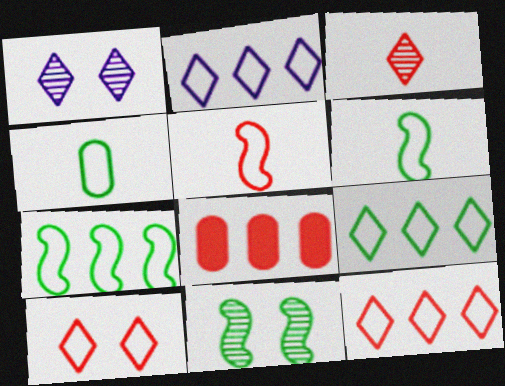[[1, 6, 8], 
[2, 9, 12]]